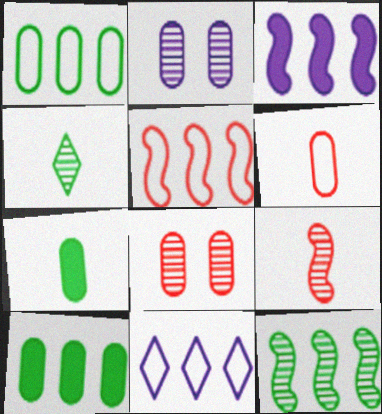[[1, 5, 11], 
[2, 6, 10], 
[3, 5, 12]]